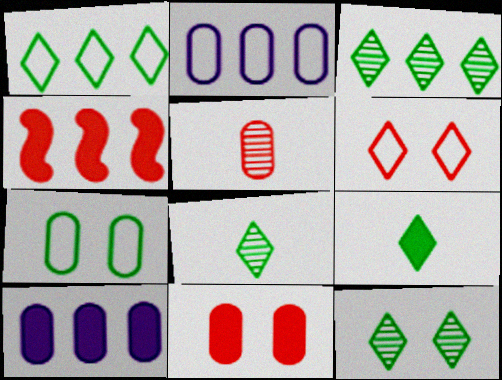[[1, 9, 12], 
[2, 3, 4], 
[3, 8, 12], 
[4, 5, 6], 
[5, 7, 10]]